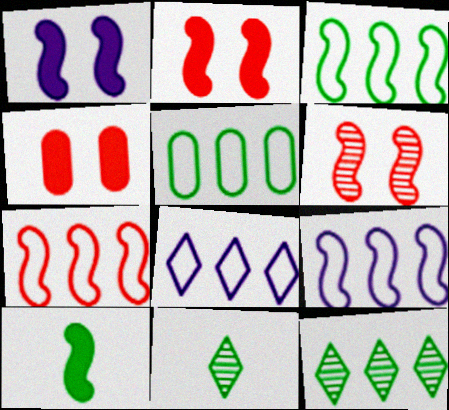[[3, 7, 9], 
[4, 9, 11], 
[5, 7, 8], 
[6, 9, 10]]